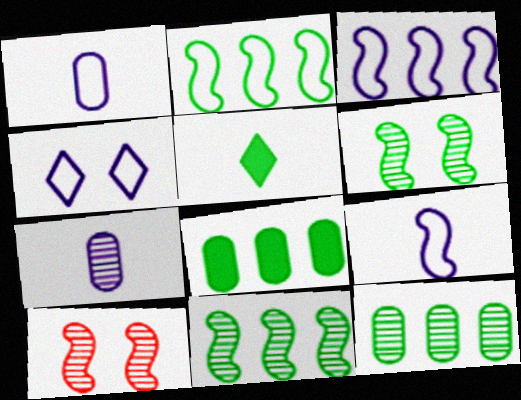[[1, 3, 4]]